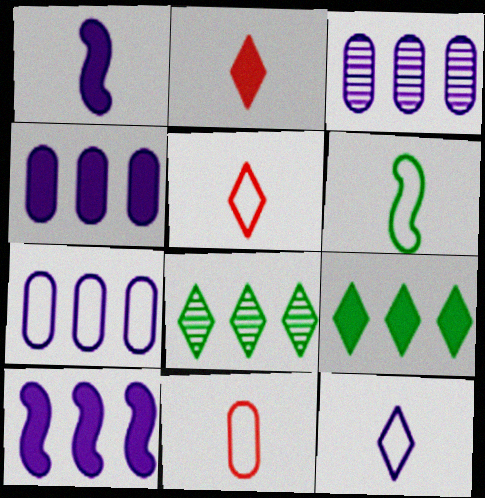[[3, 4, 7], 
[6, 11, 12]]